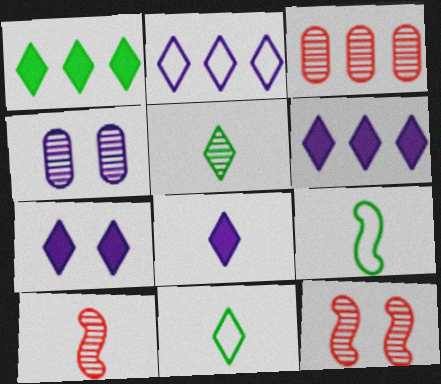[[3, 7, 9], 
[6, 7, 8]]